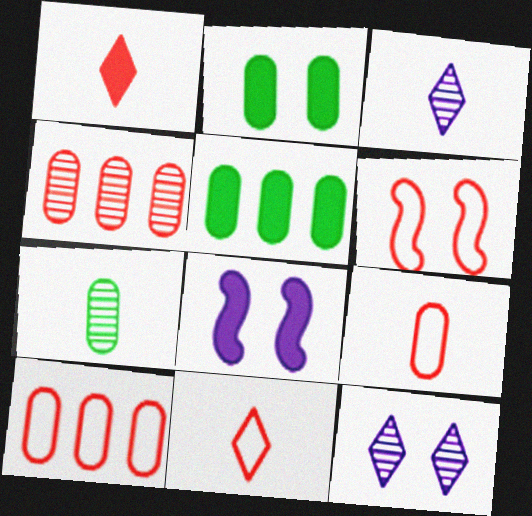[[1, 4, 6], 
[1, 5, 8], 
[2, 6, 12], 
[3, 5, 6], 
[6, 10, 11]]